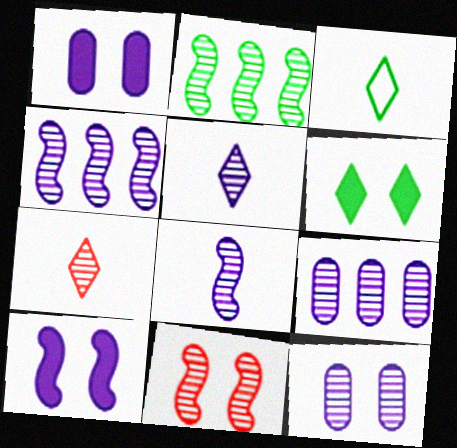[[2, 7, 12], 
[2, 8, 11], 
[4, 5, 12]]